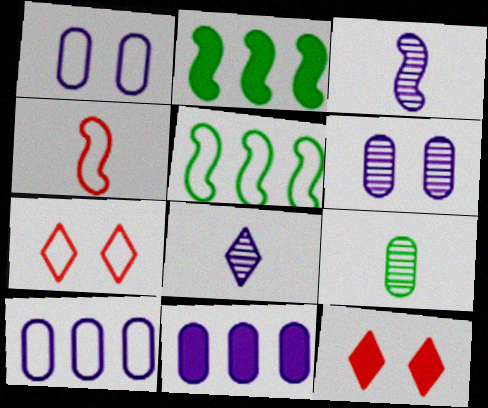[]